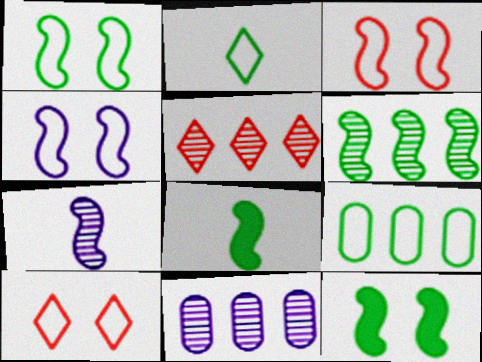[[1, 2, 9], 
[1, 3, 4], 
[1, 6, 8], 
[5, 6, 11], 
[8, 10, 11]]